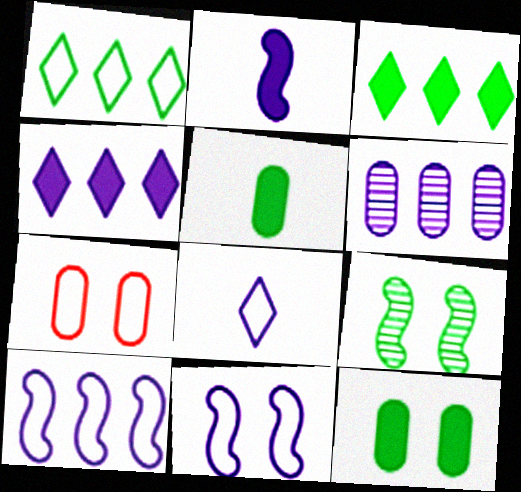[[1, 5, 9], 
[4, 6, 10], 
[5, 6, 7]]